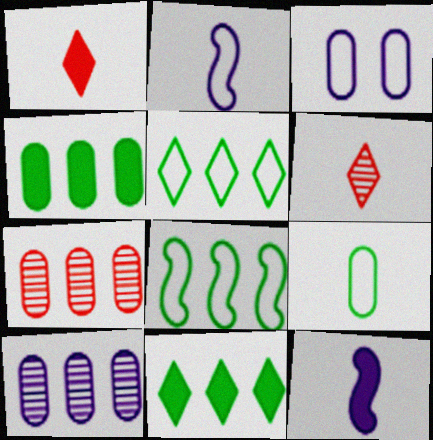[[6, 9, 12]]